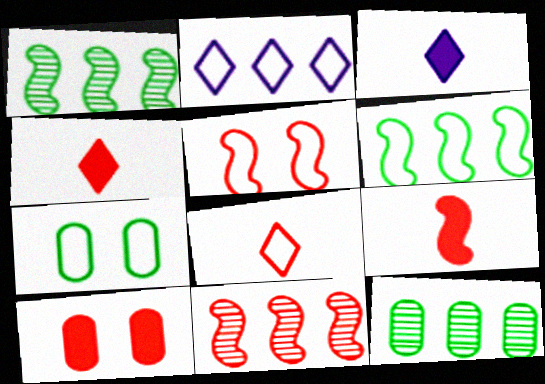[[3, 5, 12], 
[3, 7, 11], 
[5, 9, 11], 
[8, 10, 11]]